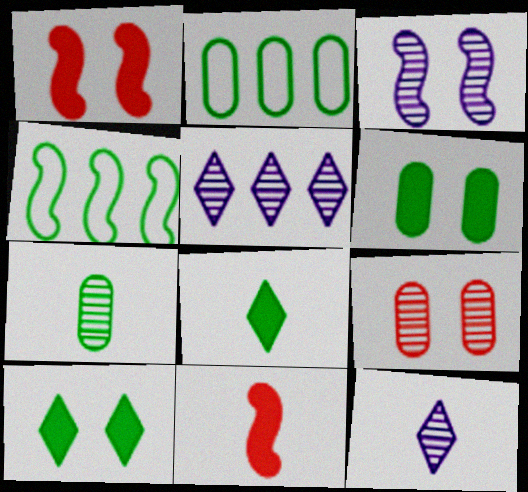[[1, 2, 12], 
[2, 6, 7], 
[3, 4, 11], 
[4, 7, 10]]